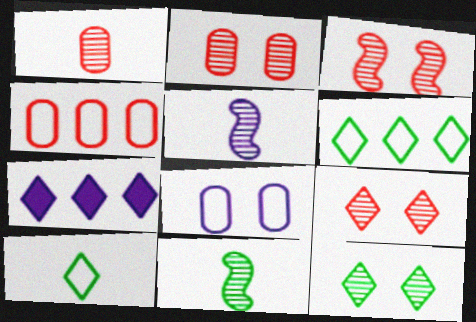[[2, 3, 9], 
[5, 7, 8], 
[7, 9, 10]]